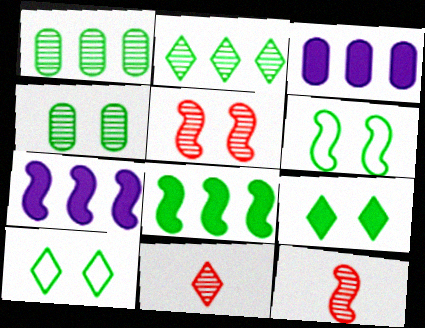[[3, 6, 11], 
[3, 10, 12], 
[4, 6, 9], 
[6, 7, 12]]